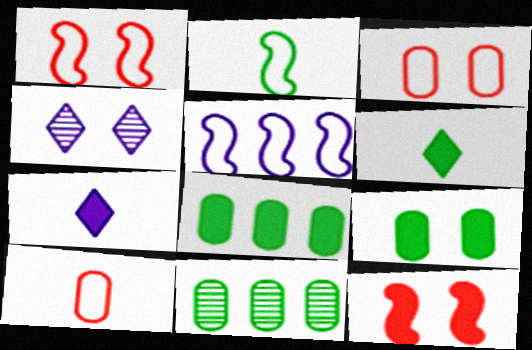[[1, 2, 5], 
[1, 4, 9], 
[1, 7, 11], 
[7, 8, 12]]